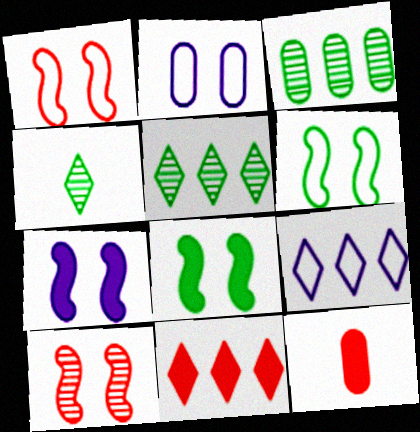[[2, 3, 12], 
[5, 9, 11], 
[6, 7, 10]]